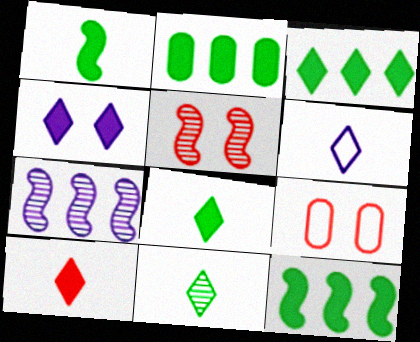[[2, 3, 12], 
[2, 5, 6], 
[3, 4, 10], 
[6, 10, 11], 
[7, 8, 9]]